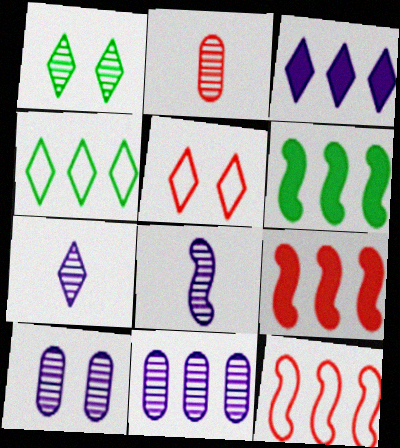[[2, 5, 9], 
[4, 9, 11]]